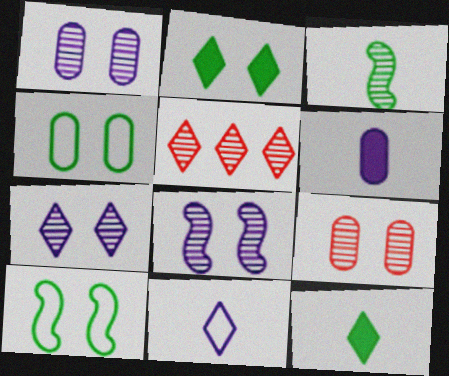[[1, 3, 5], 
[1, 7, 8], 
[2, 5, 11], 
[5, 6, 10]]